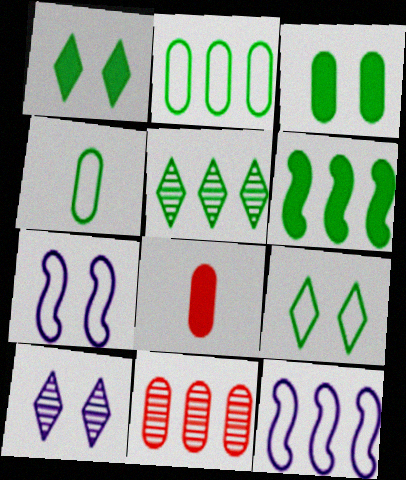[[2, 5, 6], 
[5, 7, 8]]